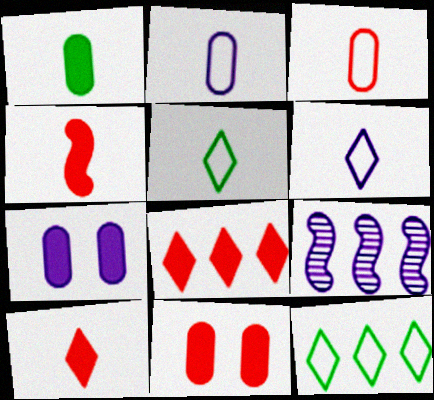[[4, 8, 11], 
[5, 9, 11], 
[6, 7, 9]]